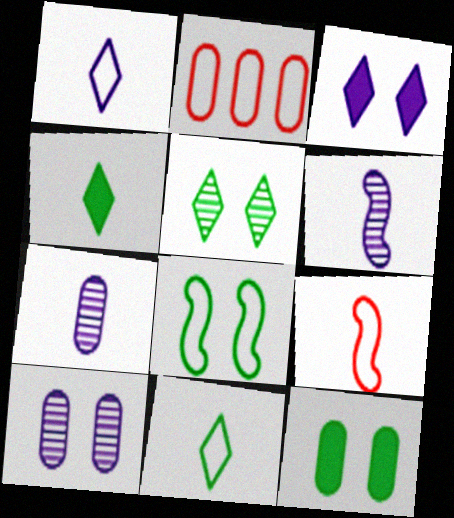[[1, 2, 8], 
[2, 7, 12], 
[4, 7, 9], 
[5, 8, 12]]